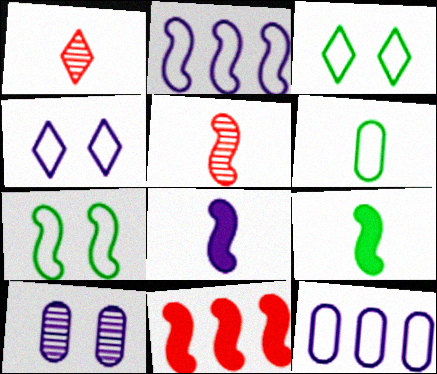[[1, 6, 8]]